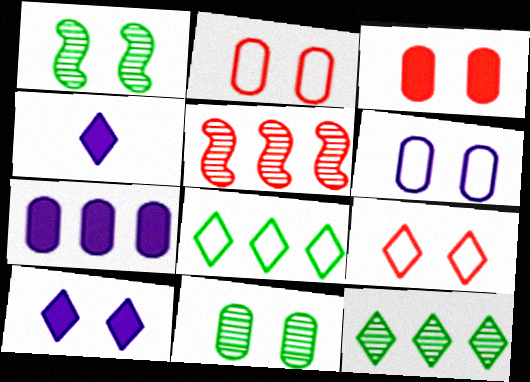[[1, 2, 10], 
[3, 6, 11], 
[4, 9, 12], 
[5, 7, 8]]